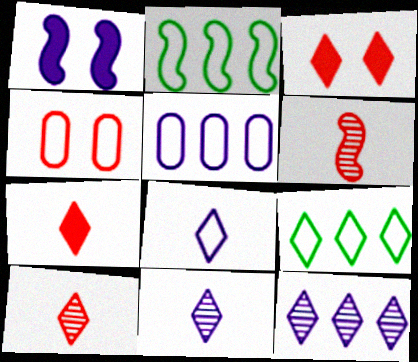[[1, 2, 6], 
[1, 5, 11], 
[2, 4, 8], 
[3, 9, 11]]